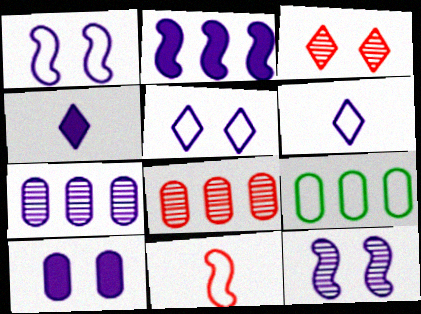[[1, 4, 7], 
[2, 4, 10], 
[5, 9, 11], 
[5, 10, 12]]